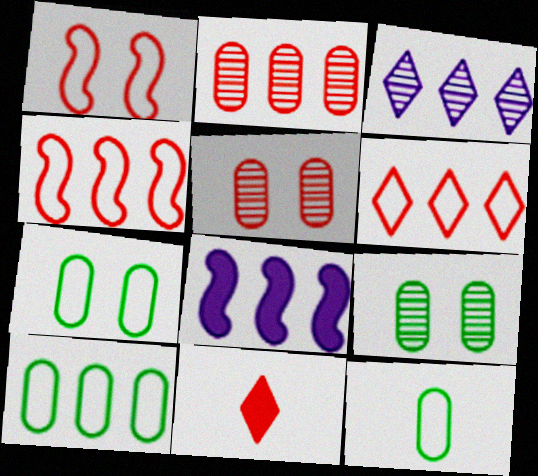[[1, 2, 11], 
[4, 5, 11], 
[7, 10, 12]]